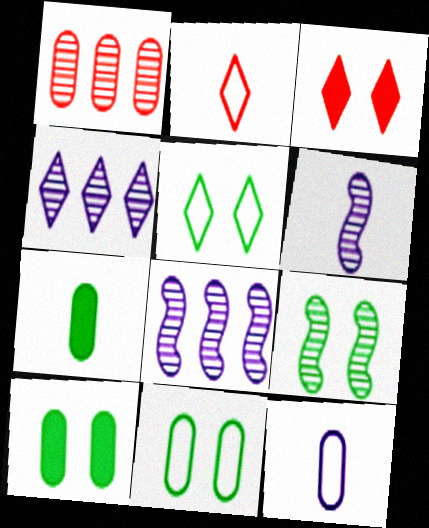[[1, 10, 12], 
[2, 6, 7], 
[2, 8, 10], 
[5, 9, 10]]